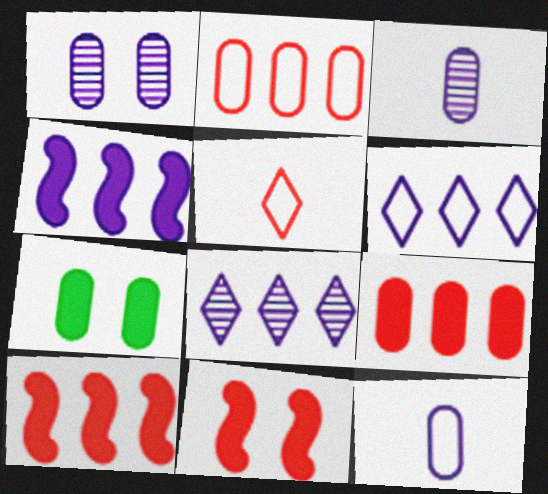[[2, 3, 7]]